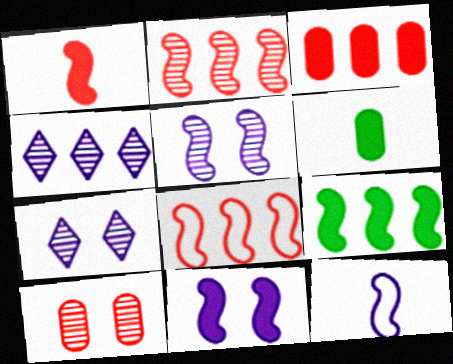[[1, 9, 11], 
[6, 7, 8]]